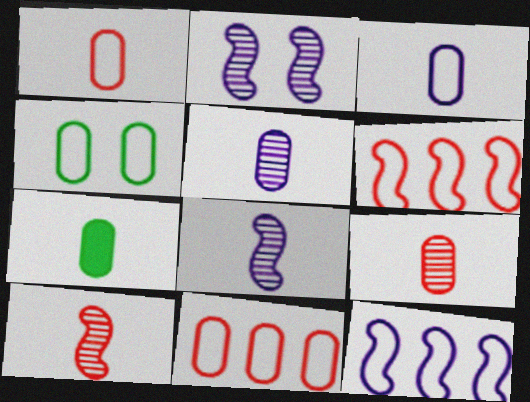[[1, 5, 7], 
[3, 4, 11], 
[3, 7, 9]]